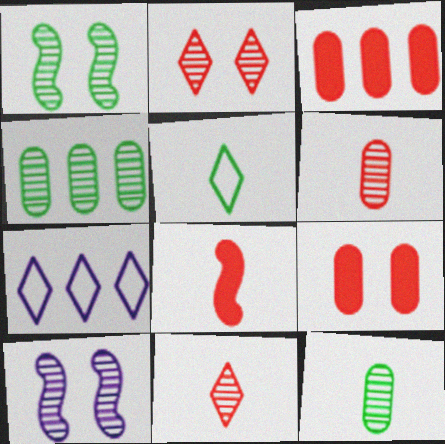[[3, 5, 10], 
[4, 10, 11]]